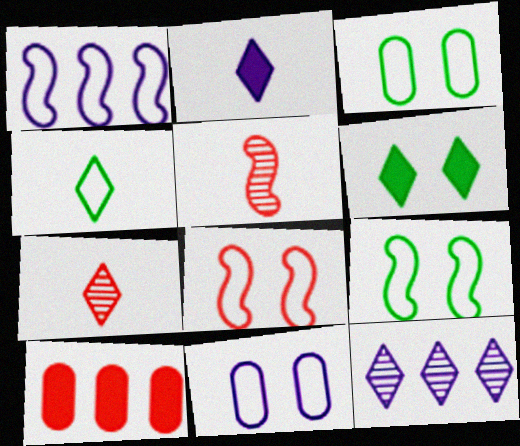[[2, 4, 7], 
[7, 8, 10]]